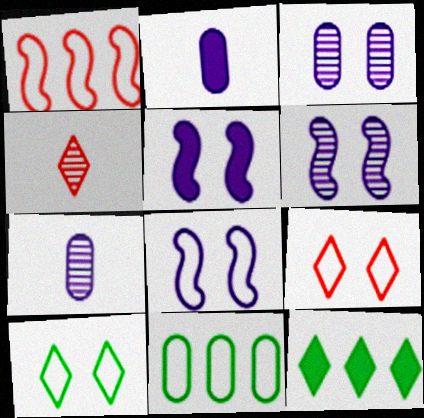[[4, 5, 11], 
[5, 6, 8]]